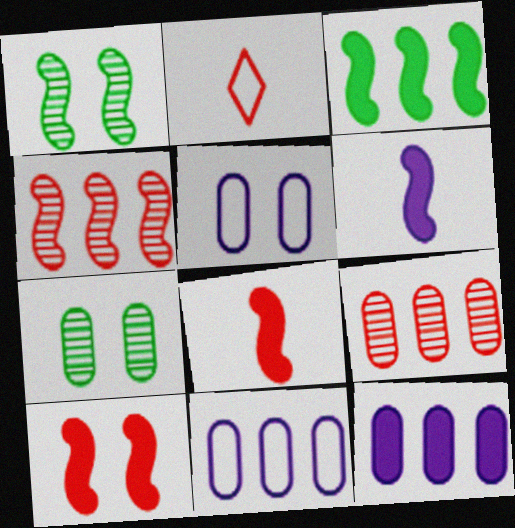[[1, 2, 12], 
[2, 9, 10], 
[3, 6, 10]]